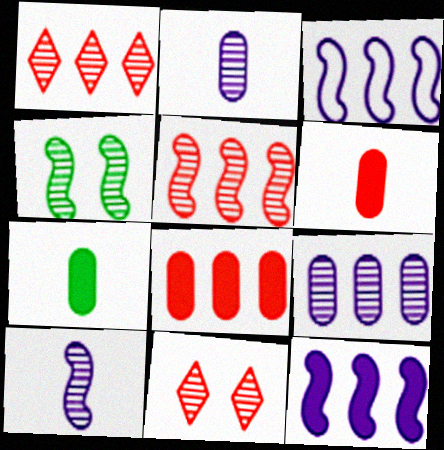[[1, 2, 4], 
[3, 7, 11], 
[4, 5, 10]]